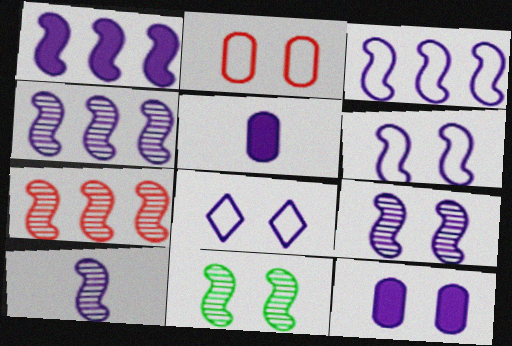[[1, 3, 4], 
[1, 6, 10], 
[4, 5, 8], 
[4, 9, 10], 
[7, 10, 11], 
[8, 9, 12]]